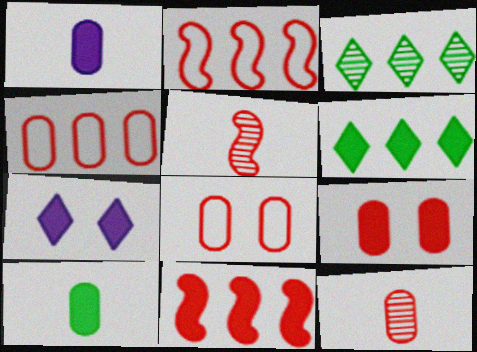[[4, 9, 12], 
[7, 10, 11]]